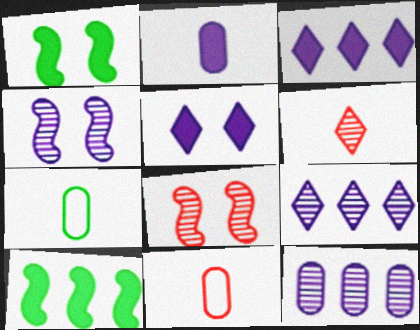[[1, 9, 11], 
[3, 7, 8]]